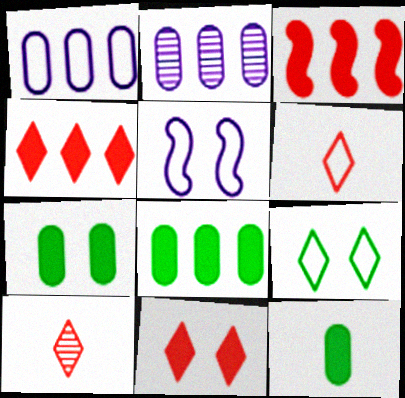[[5, 8, 10], 
[7, 8, 12]]